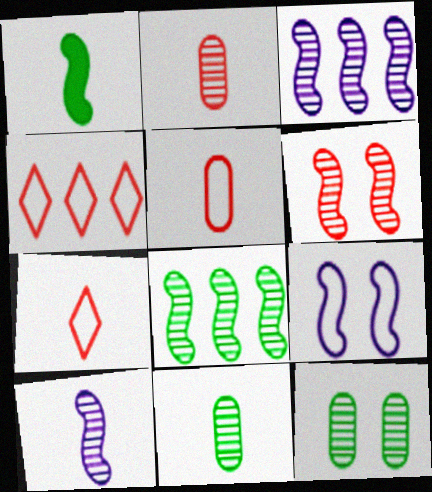[[6, 8, 10]]